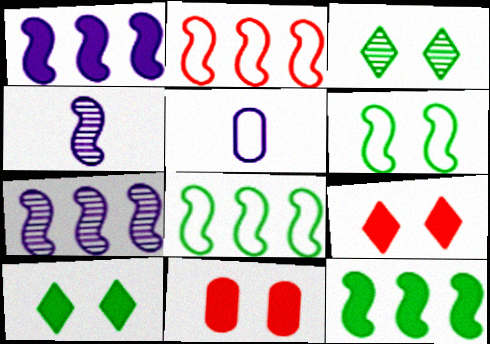[[2, 7, 12]]